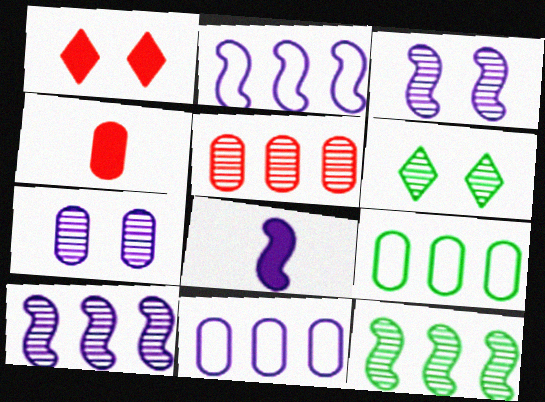[[2, 3, 8], 
[2, 4, 6], 
[4, 7, 9]]